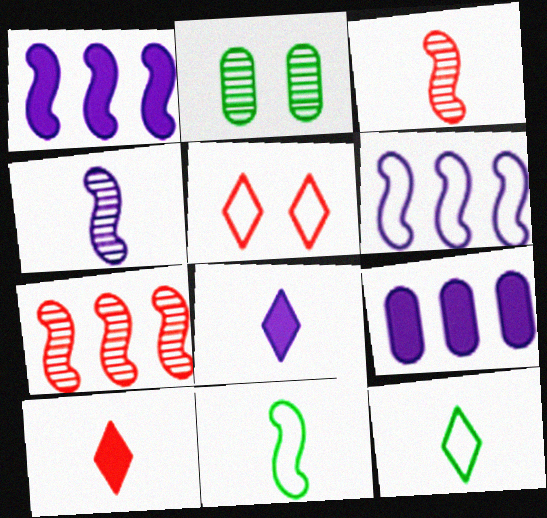[[2, 6, 10]]